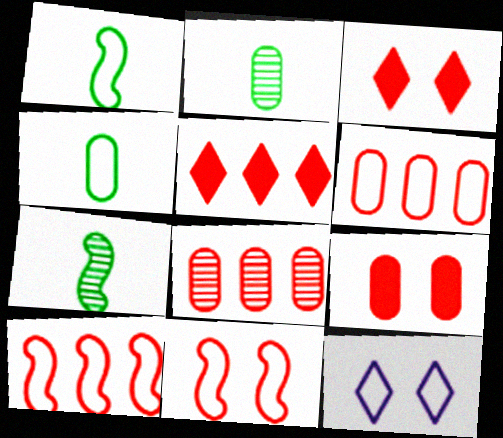[[1, 6, 12], 
[4, 10, 12], 
[5, 8, 10]]